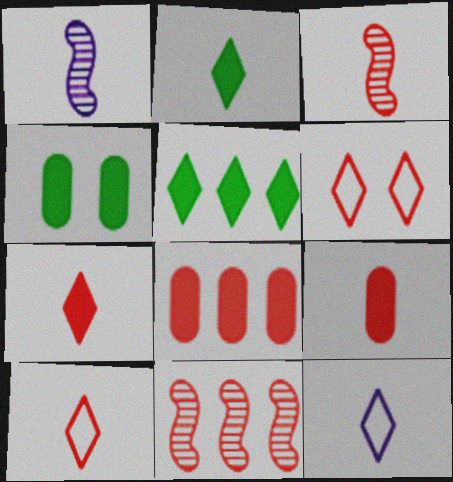[[3, 6, 8], 
[3, 9, 10], 
[4, 11, 12], 
[6, 9, 11]]